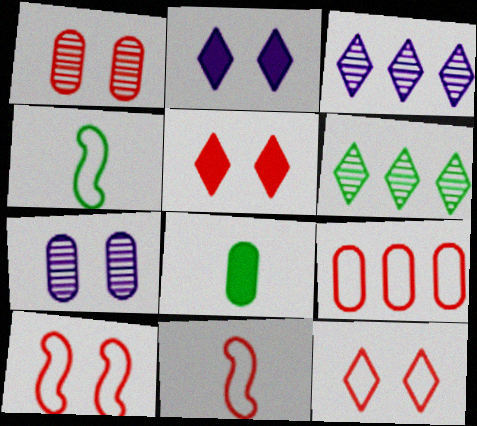[[1, 5, 10], 
[3, 8, 10], 
[7, 8, 9], 
[9, 11, 12]]